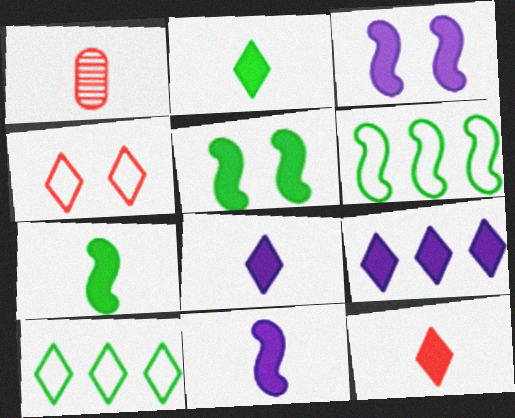[[1, 3, 10], 
[2, 8, 12]]